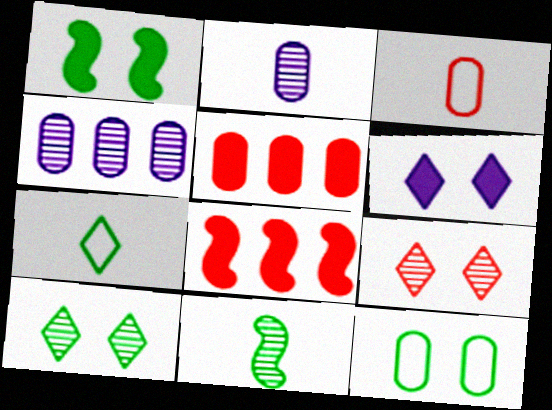[[1, 10, 12], 
[2, 5, 12], 
[3, 8, 9], 
[4, 9, 11]]